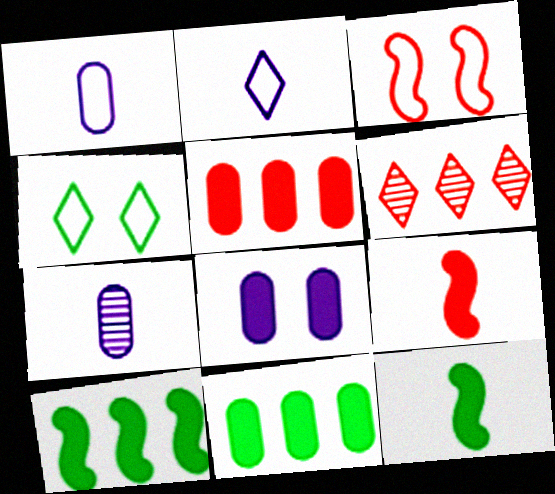[]